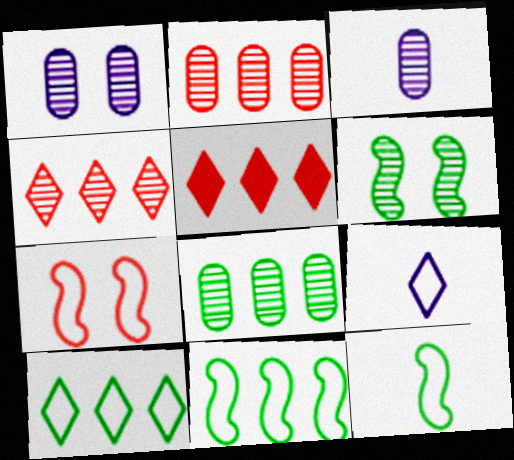[[1, 5, 12], 
[3, 4, 6]]